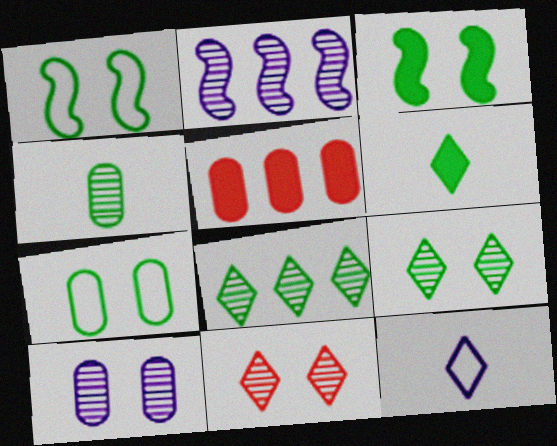[[2, 4, 11], 
[3, 7, 9]]